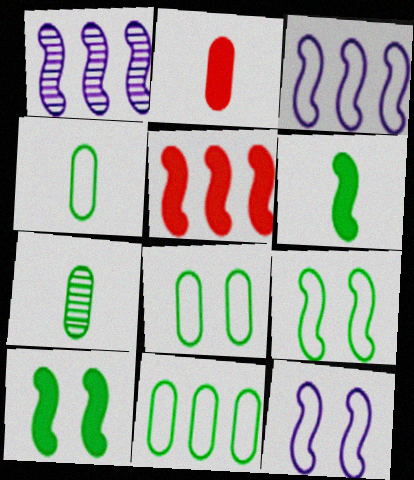[[4, 8, 11]]